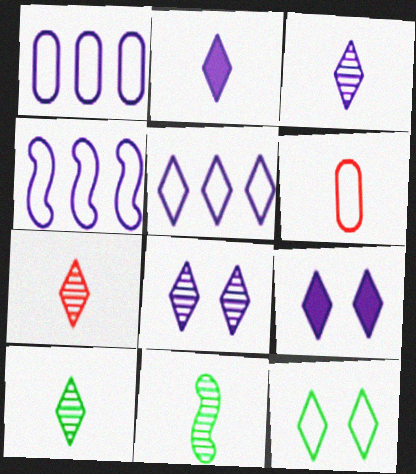[[1, 4, 5], 
[2, 5, 8], 
[2, 6, 11], 
[3, 5, 9], 
[3, 7, 10], 
[4, 6, 12]]